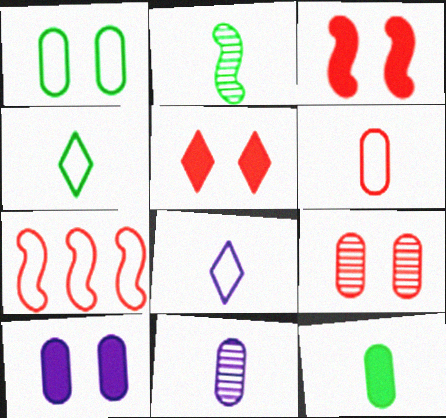[[1, 7, 8], 
[1, 9, 10], 
[2, 4, 12], 
[6, 11, 12]]